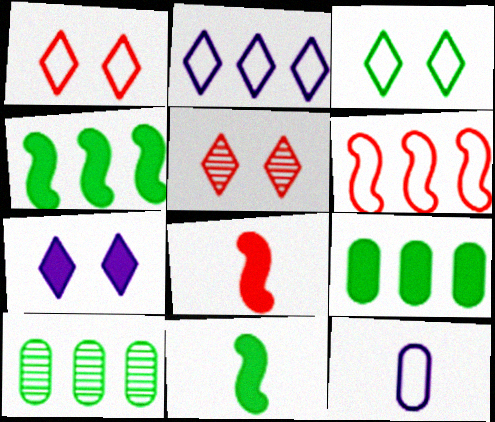[[3, 5, 7], 
[3, 6, 12], 
[3, 10, 11], 
[4, 5, 12], 
[7, 8, 9]]